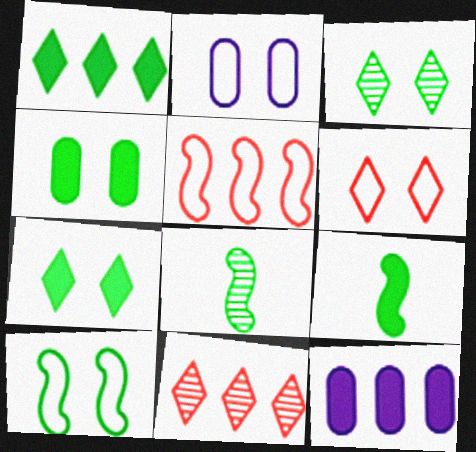[[1, 4, 9], 
[2, 6, 10], 
[2, 9, 11], 
[3, 4, 10], 
[6, 8, 12]]